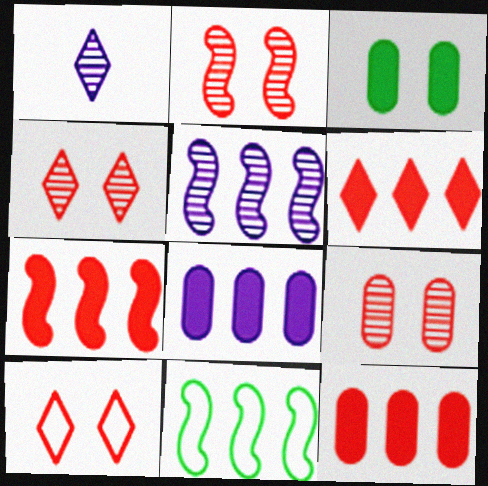[[2, 4, 9], 
[5, 7, 11], 
[6, 7, 12]]